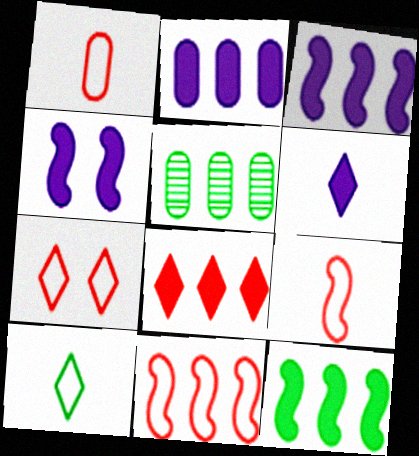[[1, 7, 11], 
[2, 4, 6], 
[2, 8, 12]]